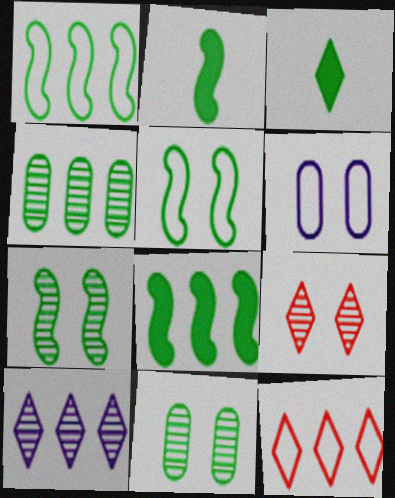[[1, 2, 7], 
[1, 3, 11], 
[3, 4, 5]]